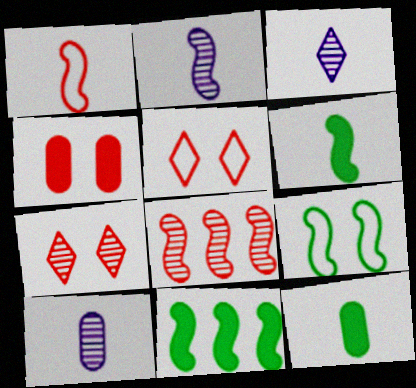[[1, 2, 6], 
[1, 3, 12], 
[2, 3, 10], 
[5, 10, 11]]